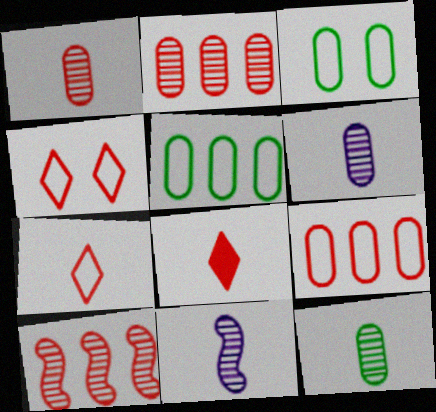[[1, 6, 12]]